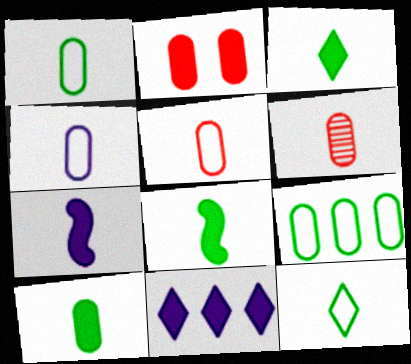[[1, 4, 5], 
[2, 8, 11], 
[3, 8, 10], 
[4, 6, 10], 
[6, 7, 12]]